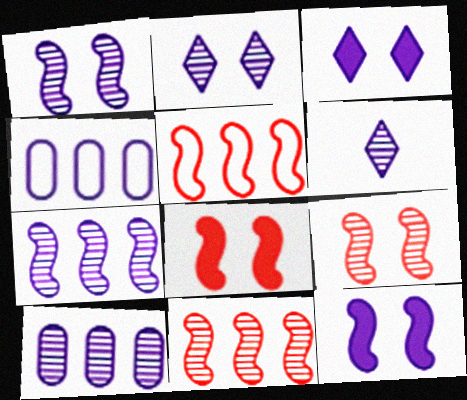[[1, 6, 10], 
[4, 6, 12]]